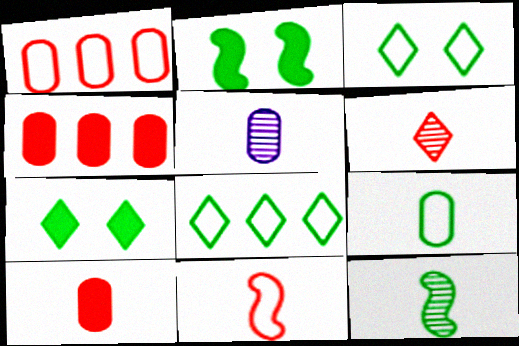[[5, 6, 12], 
[5, 9, 10], 
[6, 10, 11]]